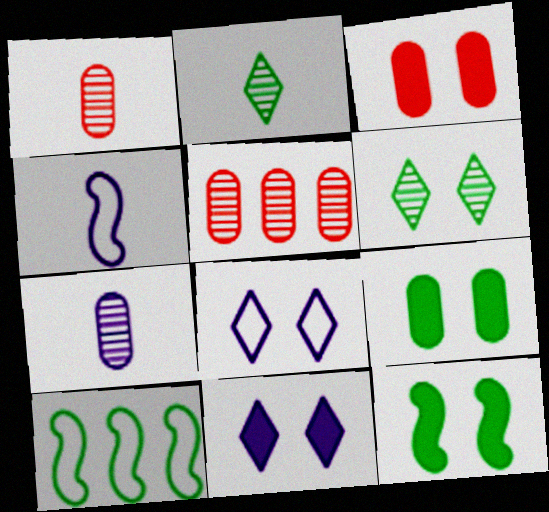[[1, 10, 11], 
[2, 9, 10], 
[3, 11, 12]]